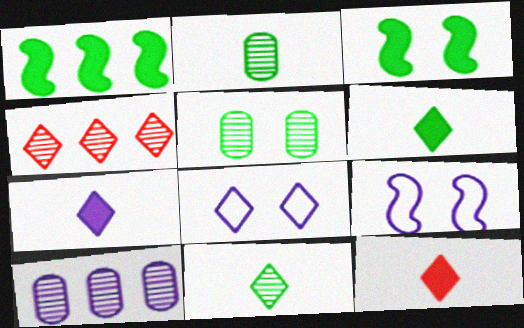[[4, 6, 8], 
[6, 7, 12], 
[7, 9, 10]]